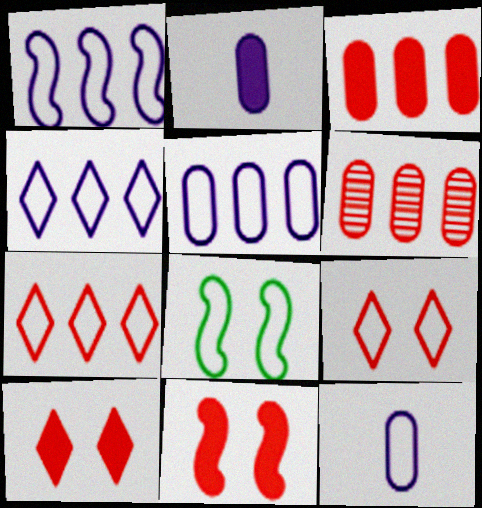[[1, 4, 5], 
[7, 8, 12]]